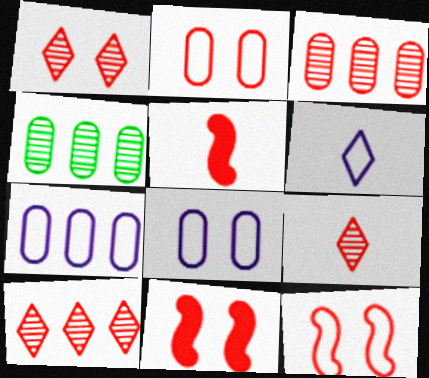[[1, 2, 11], 
[1, 9, 10], 
[2, 5, 10], 
[4, 6, 11]]